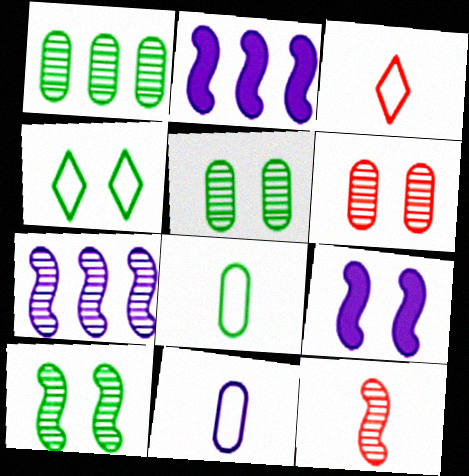[[1, 3, 9], 
[2, 3, 5], 
[4, 6, 9], 
[7, 10, 12]]